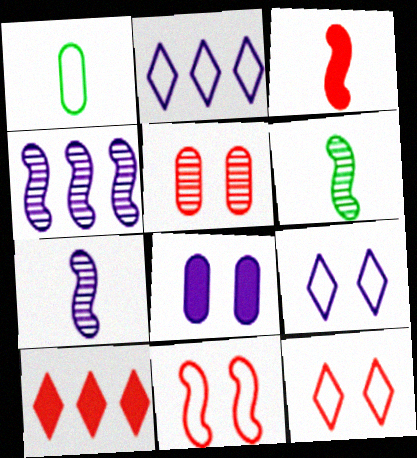[[1, 2, 11], 
[2, 7, 8]]